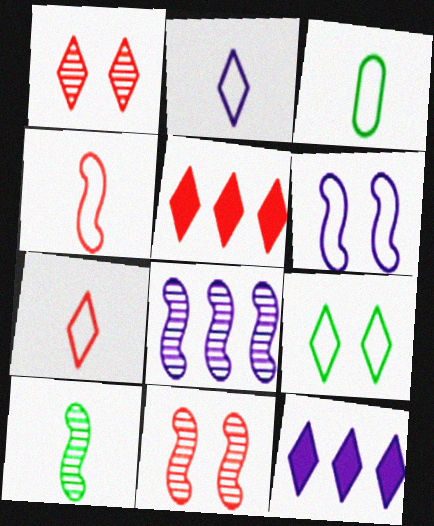[[1, 5, 7], 
[2, 3, 4], 
[3, 11, 12], 
[8, 10, 11]]